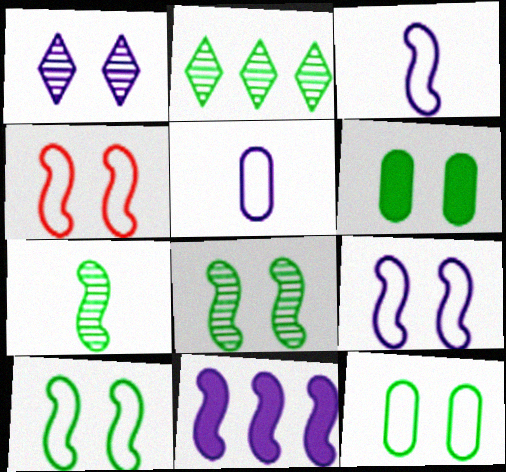[[1, 4, 6], 
[1, 5, 11], 
[4, 7, 11], 
[4, 9, 10]]